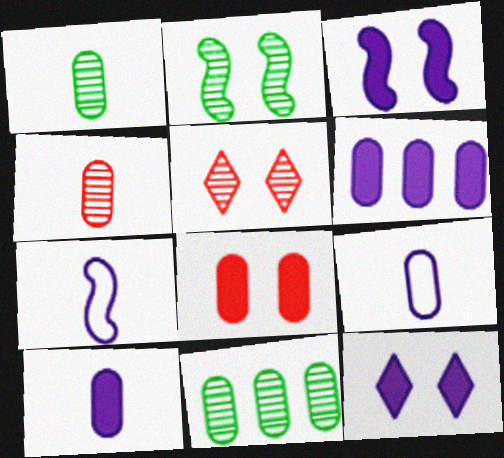[[8, 9, 11]]